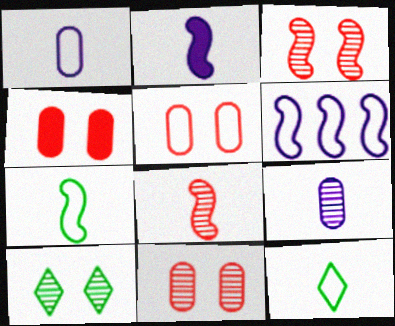[[2, 7, 8], 
[4, 5, 11], 
[5, 6, 12]]